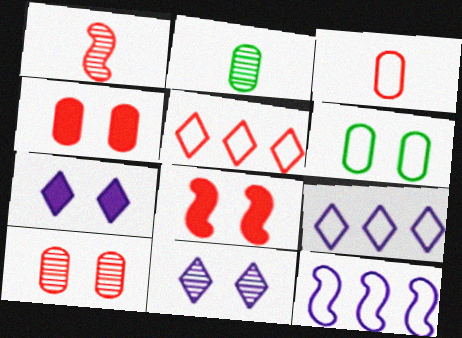[[1, 4, 5], 
[2, 8, 9], 
[6, 8, 11]]